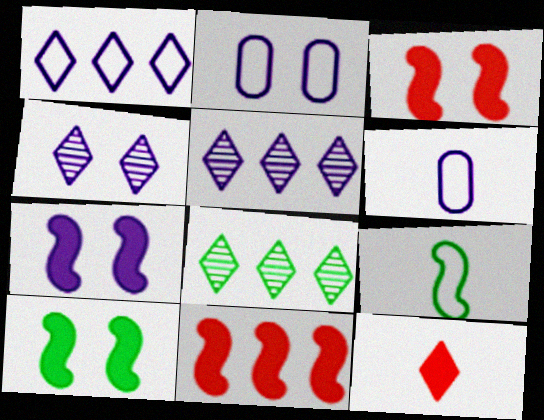[[2, 4, 7], 
[3, 6, 8], 
[3, 7, 10], 
[5, 6, 7]]